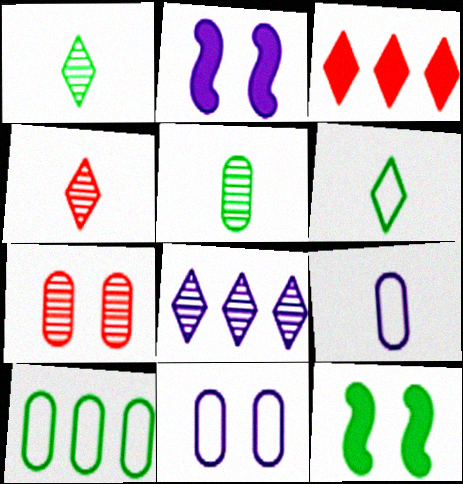[[1, 10, 12], 
[2, 4, 10], 
[2, 8, 9]]